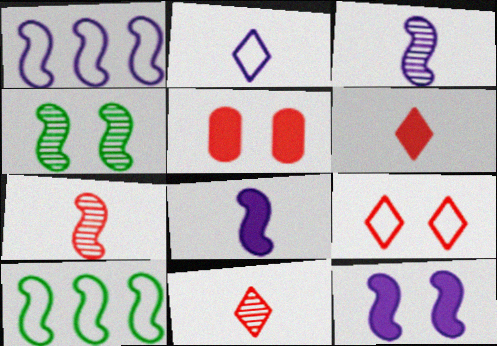[[1, 3, 12], 
[7, 10, 12]]